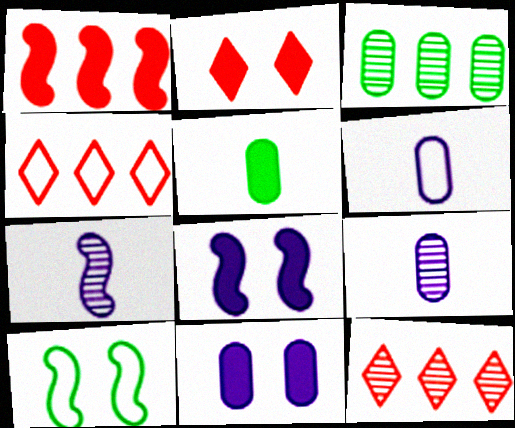[[1, 7, 10], 
[4, 6, 10]]